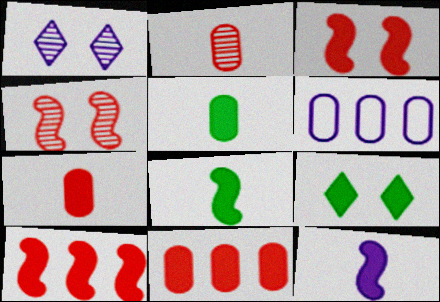[[1, 6, 12], 
[9, 11, 12]]